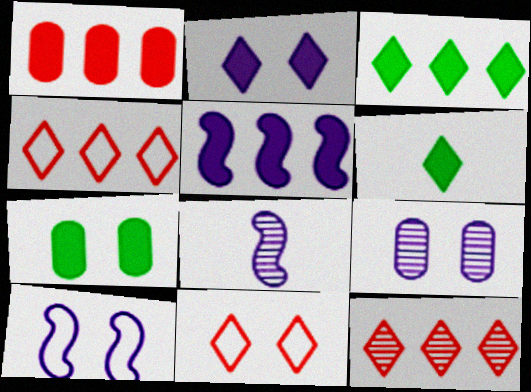[[1, 3, 5], 
[2, 9, 10], 
[4, 7, 8], 
[5, 8, 10]]